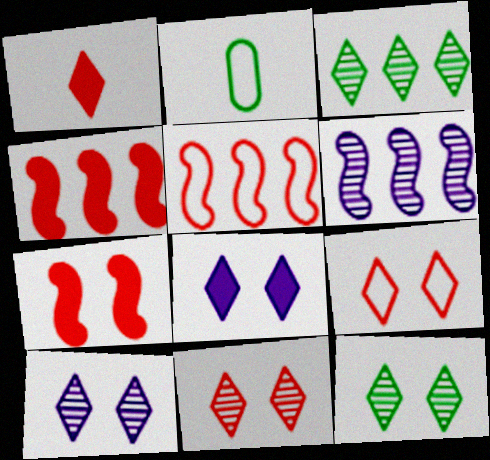[[2, 4, 10], 
[8, 9, 12], 
[10, 11, 12]]